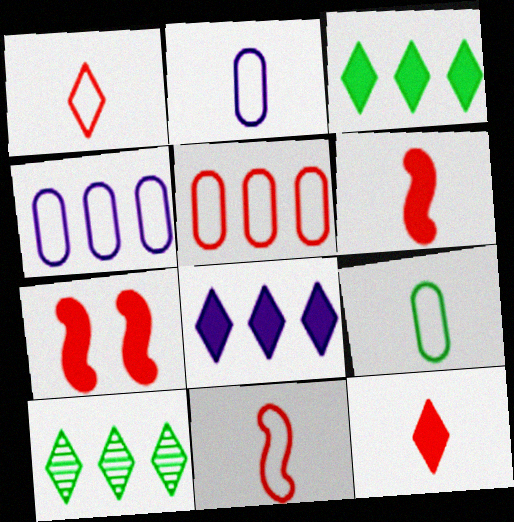[[2, 7, 10]]